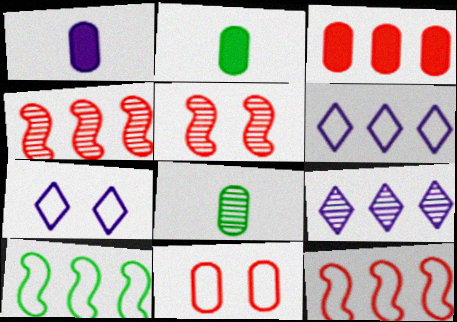[[2, 4, 7], 
[2, 5, 6], 
[3, 9, 10], 
[5, 8, 9]]